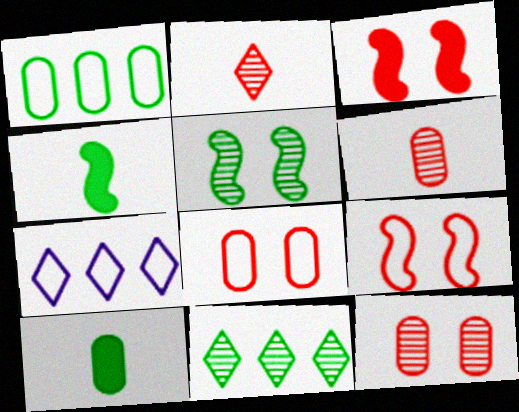[[4, 7, 12]]